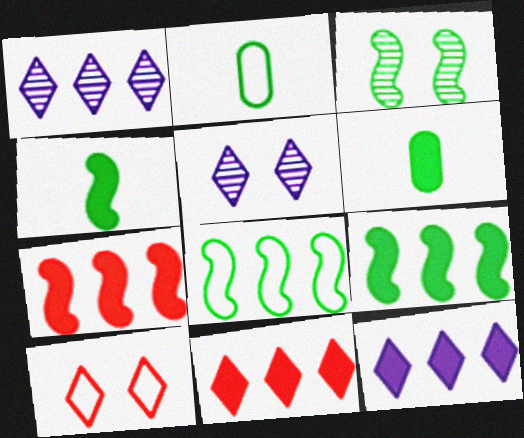[[2, 5, 7], 
[3, 4, 8]]